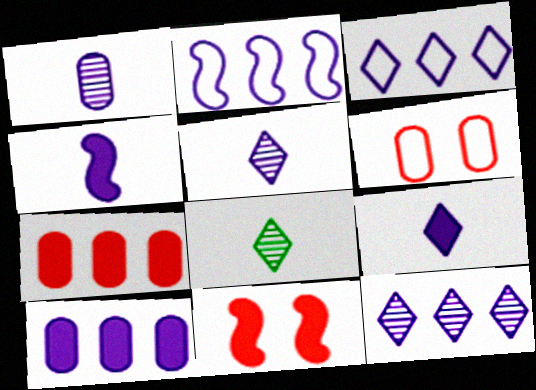[[2, 10, 12]]